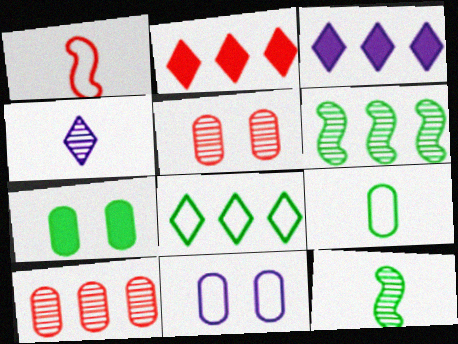[[1, 2, 5], 
[1, 8, 11], 
[2, 11, 12], 
[4, 5, 6], 
[5, 7, 11], 
[7, 8, 12]]